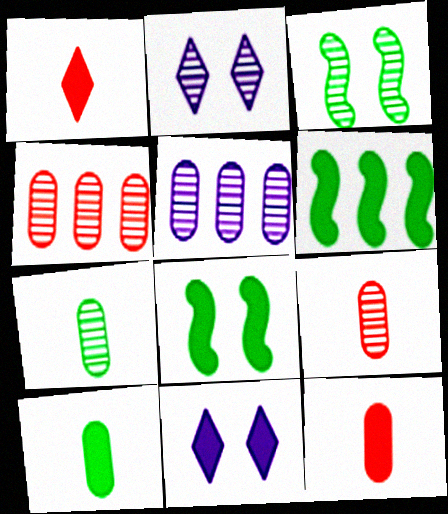[[6, 11, 12]]